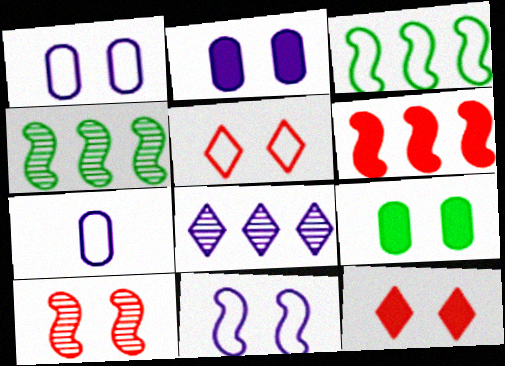[[3, 5, 7], 
[4, 7, 12]]